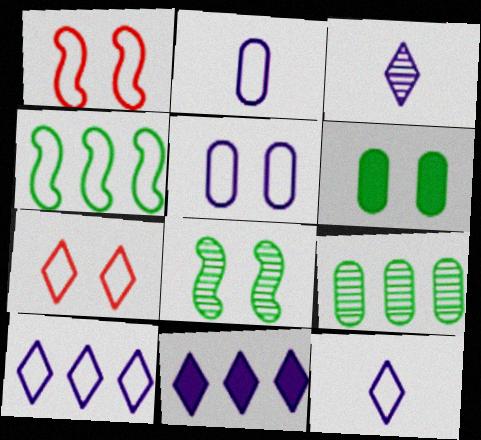[[2, 4, 7]]